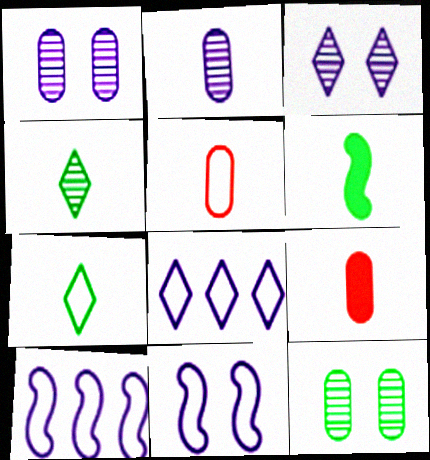[]